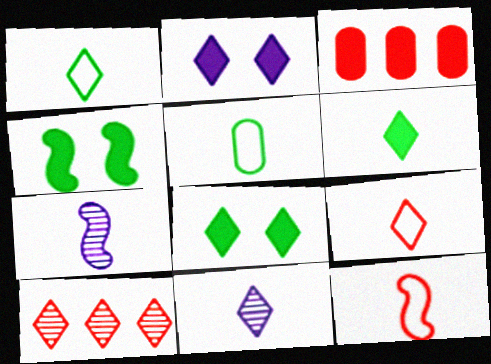[[1, 2, 10], 
[6, 9, 11]]